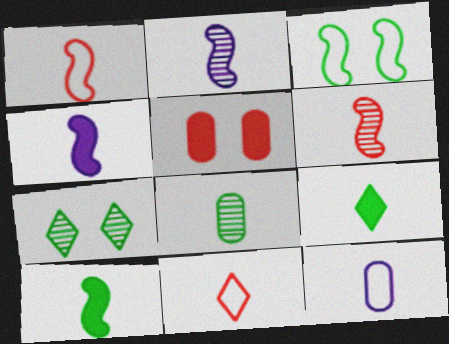[[1, 2, 10], 
[4, 8, 11], 
[6, 9, 12]]